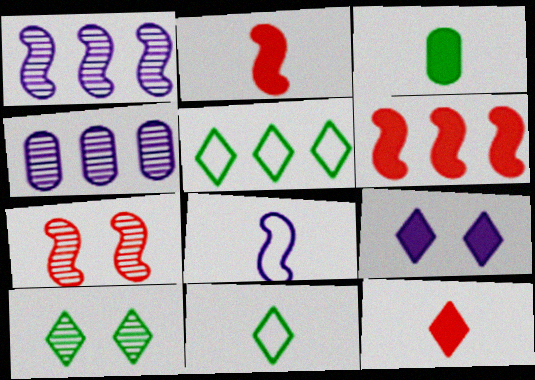[[3, 6, 9], 
[4, 5, 6], 
[4, 8, 9]]